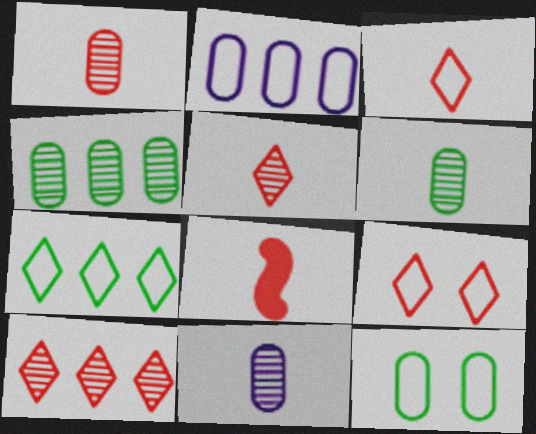[[1, 3, 8], 
[1, 6, 11]]